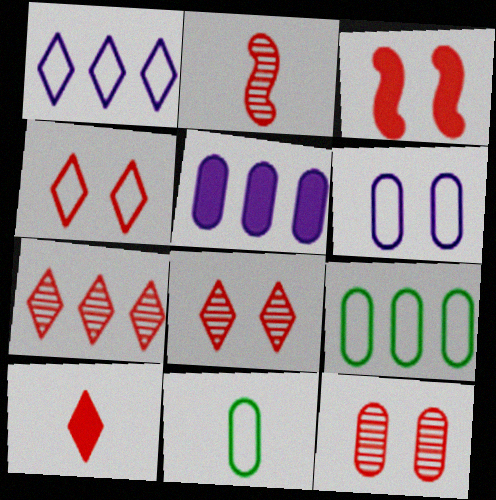[[2, 7, 12], 
[3, 4, 12], 
[4, 7, 10], 
[5, 11, 12]]